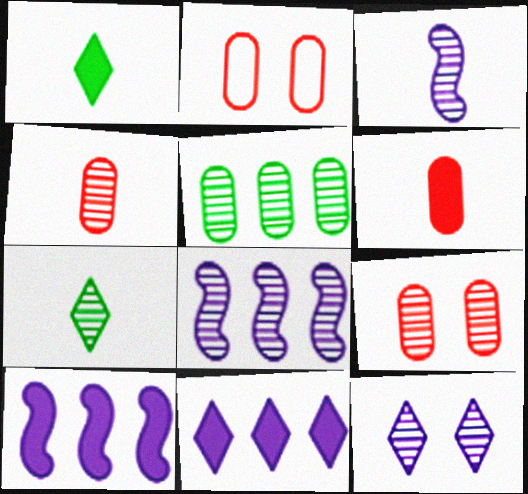[[1, 2, 8], 
[2, 7, 10], 
[3, 4, 7], 
[7, 8, 9]]